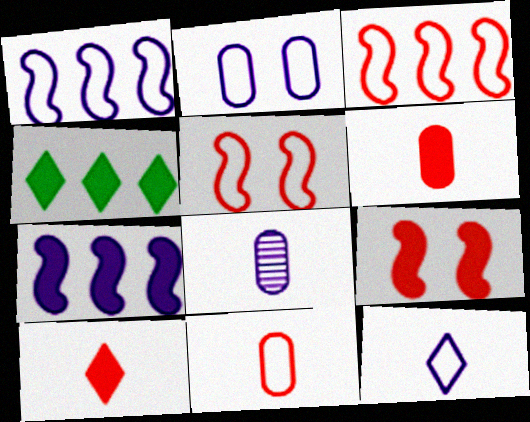[[1, 2, 12], 
[4, 5, 8]]